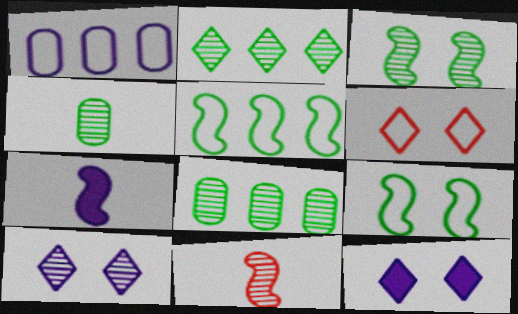[[1, 7, 10], 
[2, 3, 4], 
[6, 7, 8], 
[8, 10, 11]]